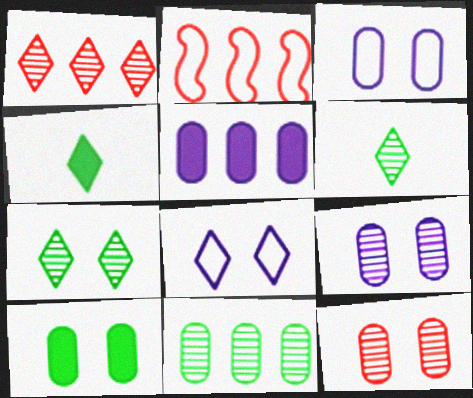[[1, 4, 8], 
[2, 4, 9], 
[3, 10, 12]]